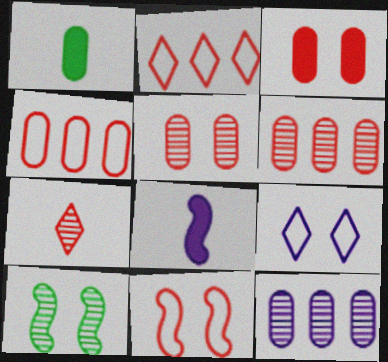[[3, 9, 10], 
[7, 10, 12], 
[8, 9, 12]]